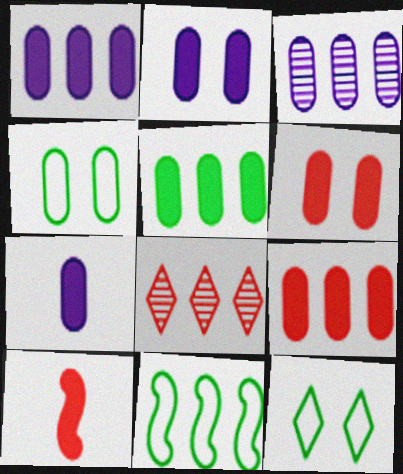[[1, 2, 7], 
[1, 5, 9], 
[1, 8, 11], 
[3, 10, 12], 
[5, 6, 7]]